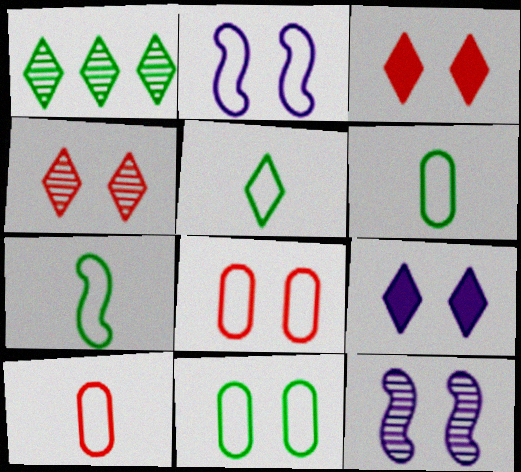[[3, 11, 12], 
[5, 6, 7]]